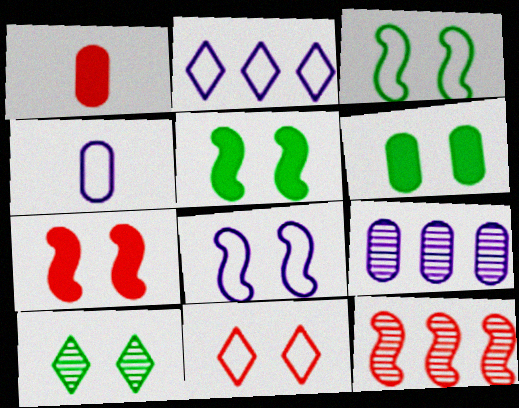[[1, 11, 12], 
[2, 4, 8], 
[3, 6, 10]]